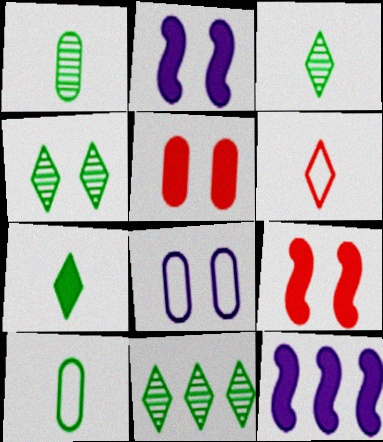[[3, 4, 11], 
[4, 8, 9], 
[5, 7, 12]]